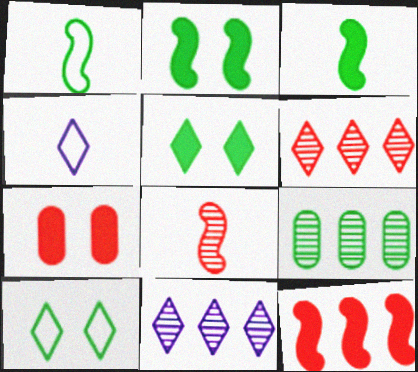[[1, 5, 9], 
[1, 7, 11], 
[3, 9, 10], 
[4, 5, 6]]